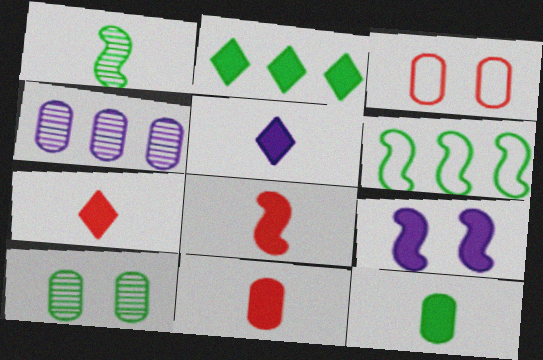[[2, 9, 11], 
[3, 4, 12], 
[5, 8, 12], 
[7, 8, 11]]